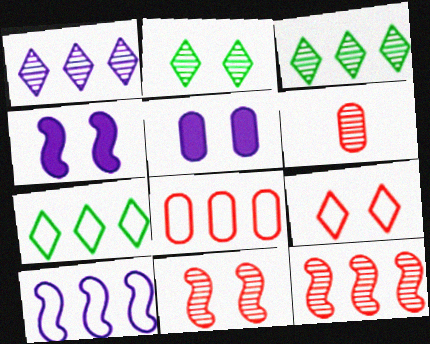[[4, 6, 7], 
[7, 8, 10]]